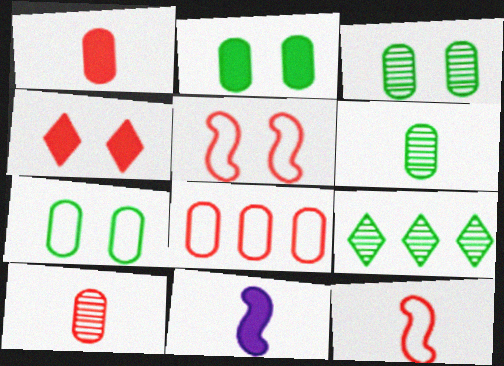[[2, 3, 7]]